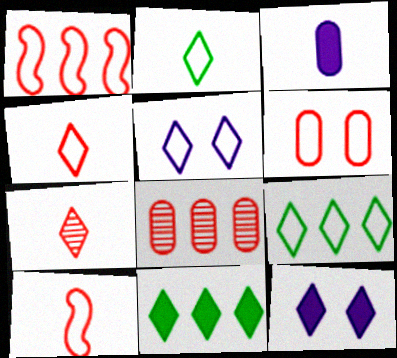[[1, 4, 6], 
[4, 5, 9], 
[5, 7, 11], 
[7, 9, 12]]